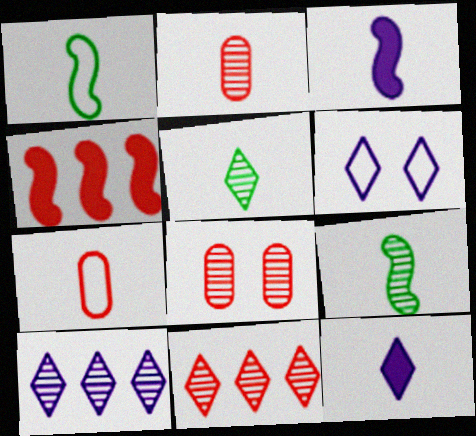[[1, 2, 12], 
[3, 5, 7], 
[6, 10, 12], 
[7, 9, 12], 
[8, 9, 10]]